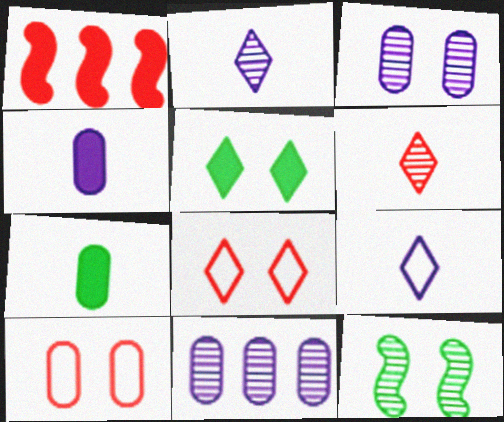[[1, 4, 5], 
[1, 6, 10], 
[6, 11, 12], 
[7, 10, 11]]